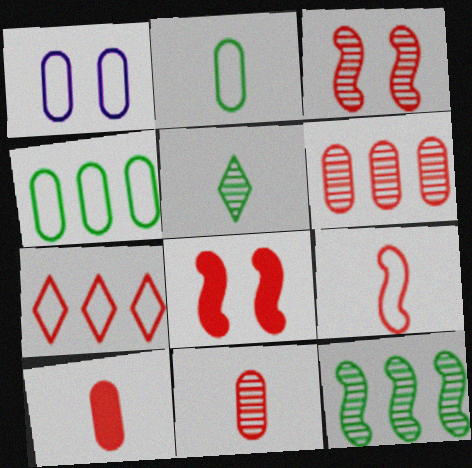[[3, 7, 10], 
[7, 8, 11]]